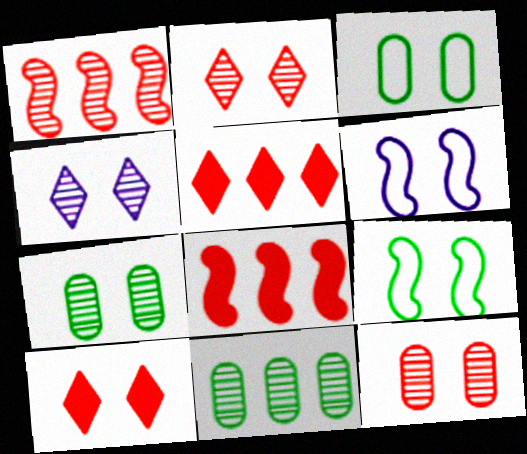[[6, 7, 10]]